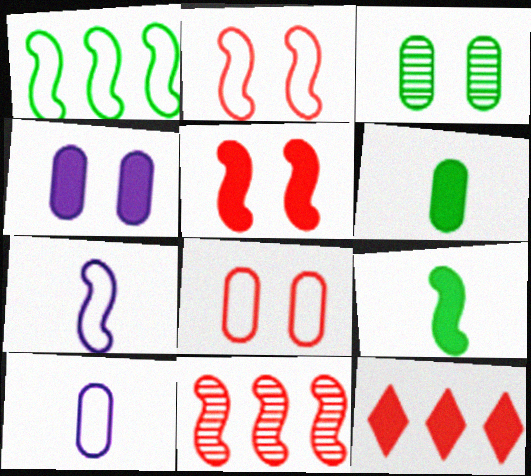[[1, 2, 7], 
[3, 4, 8], 
[3, 7, 12], 
[4, 9, 12]]